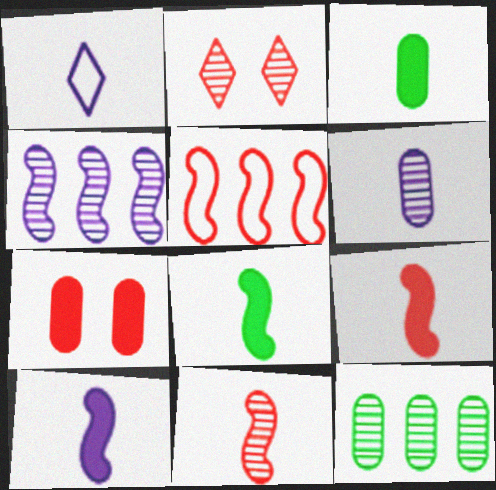[[1, 3, 11], 
[1, 6, 10], 
[8, 9, 10]]